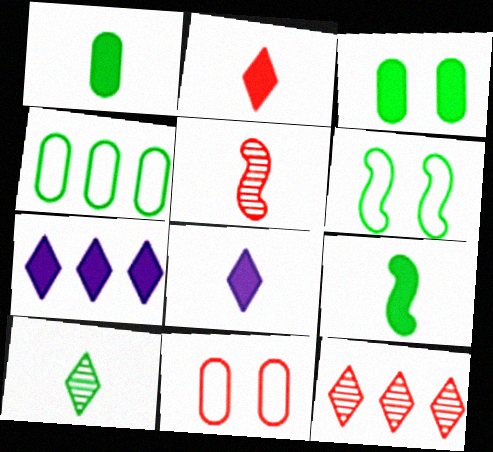[]